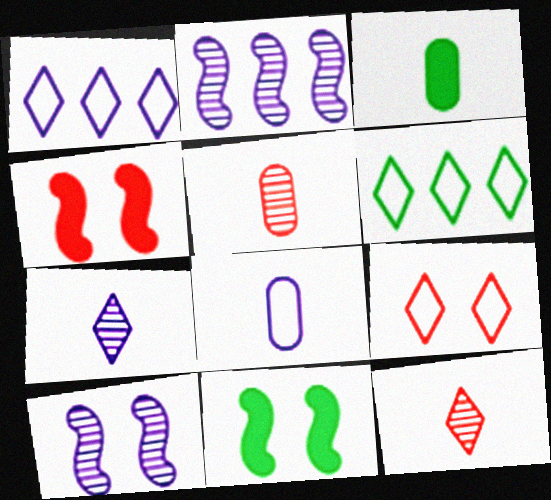[[1, 5, 11], 
[2, 3, 9], 
[3, 5, 8]]